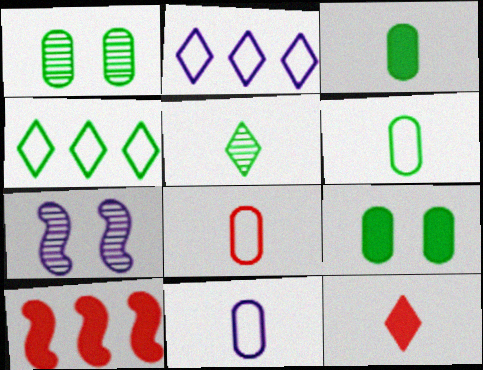[[6, 8, 11]]